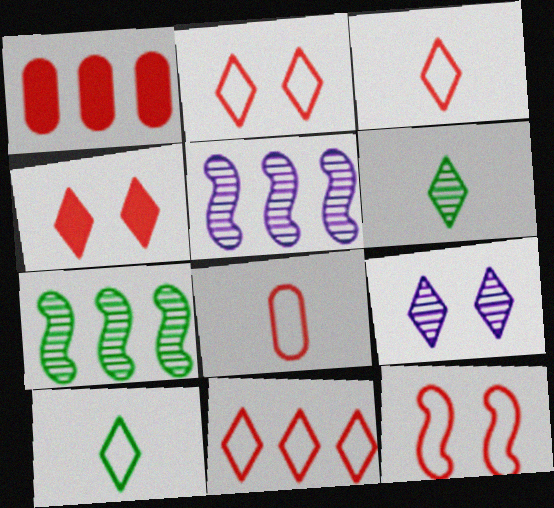[[2, 3, 11], 
[8, 11, 12]]